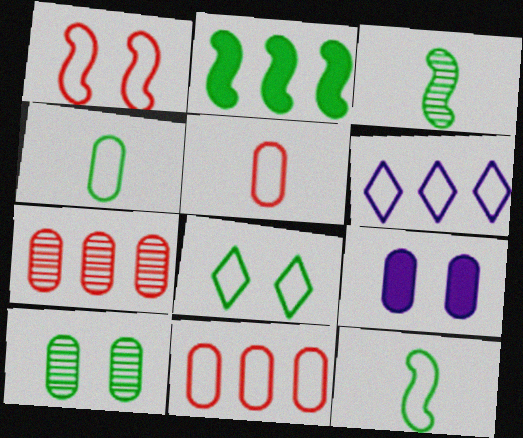[[1, 4, 6], 
[2, 6, 7], 
[4, 7, 9]]